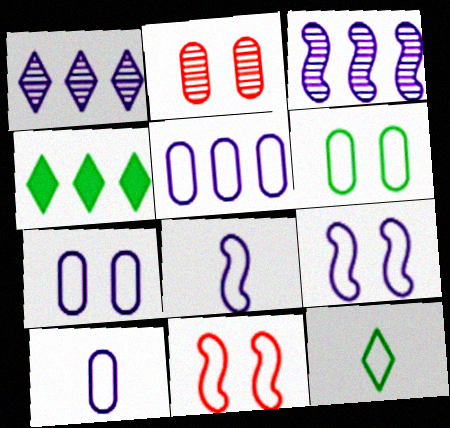[[2, 4, 8], 
[5, 7, 10], 
[5, 11, 12]]